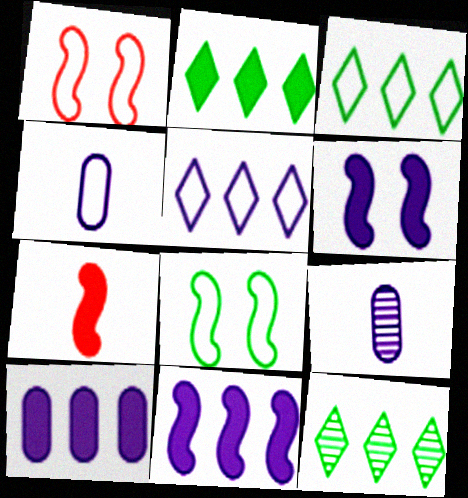[[1, 2, 9], 
[1, 3, 4], 
[2, 3, 12], 
[5, 6, 9]]